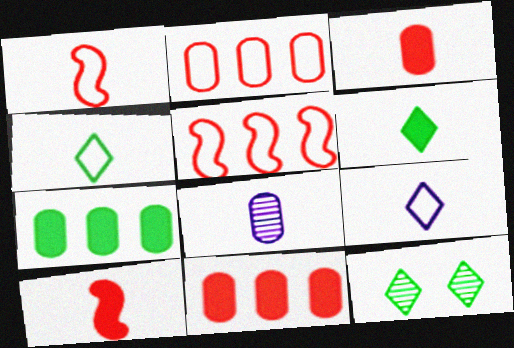[[1, 6, 8], 
[4, 8, 10]]